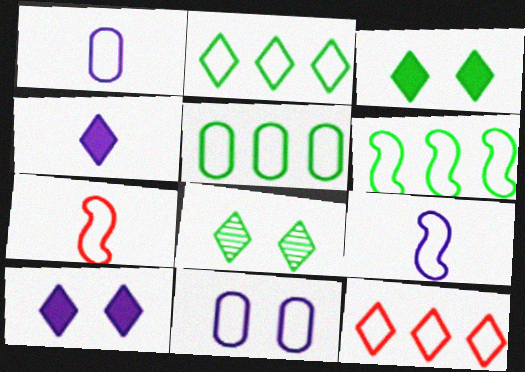[[2, 5, 6], 
[2, 7, 11], 
[4, 8, 12]]